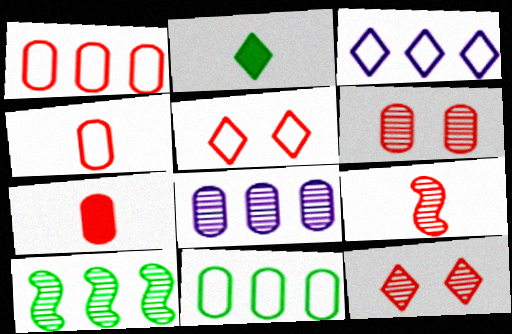[[1, 6, 7], 
[2, 3, 12]]